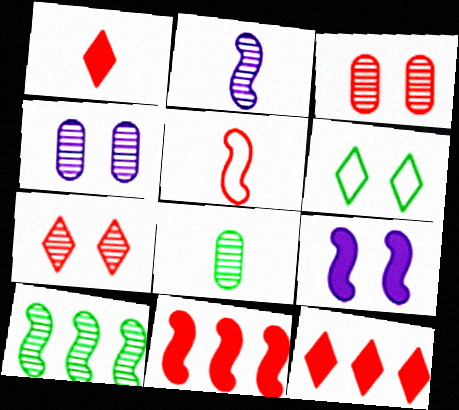[[3, 5, 12], 
[3, 6, 9], 
[5, 9, 10]]